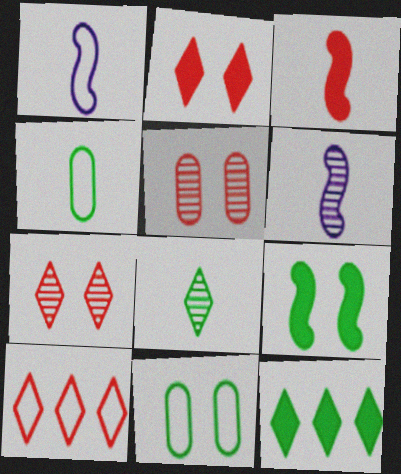[[1, 5, 12], 
[1, 10, 11], 
[3, 5, 10]]